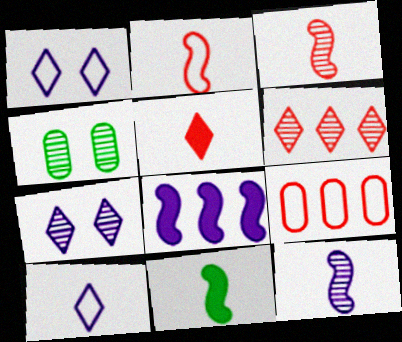[[2, 11, 12], 
[4, 6, 12], 
[7, 9, 11]]